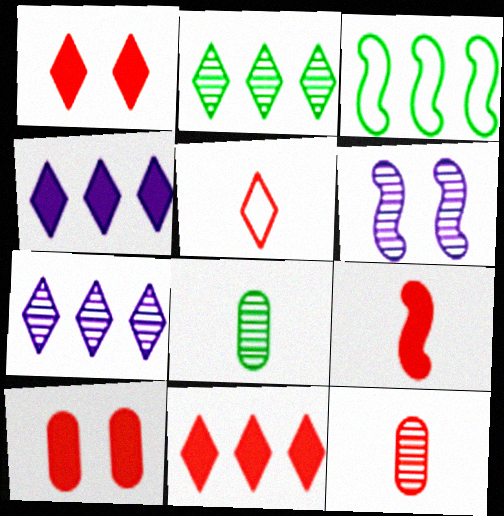[[2, 6, 12], 
[3, 6, 9], 
[5, 9, 12], 
[9, 10, 11]]